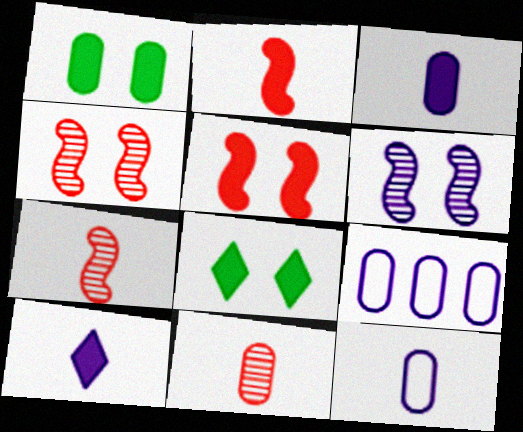[[1, 9, 11], 
[6, 9, 10], 
[7, 8, 9]]